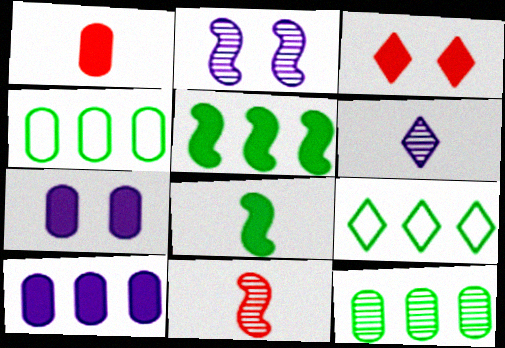[[1, 2, 9], 
[3, 6, 9], 
[3, 8, 10], 
[5, 9, 12], 
[7, 9, 11]]